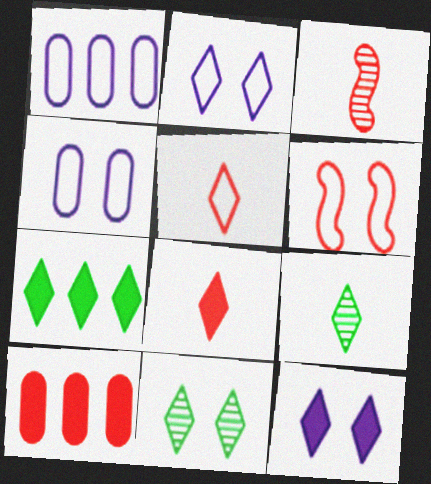[[3, 4, 7], 
[7, 8, 12]]